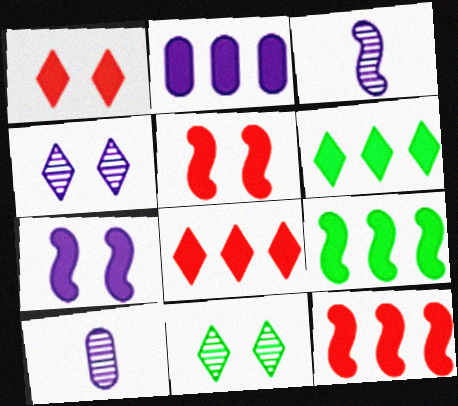[[2, 6, 12], 
[2, 8, 9]]